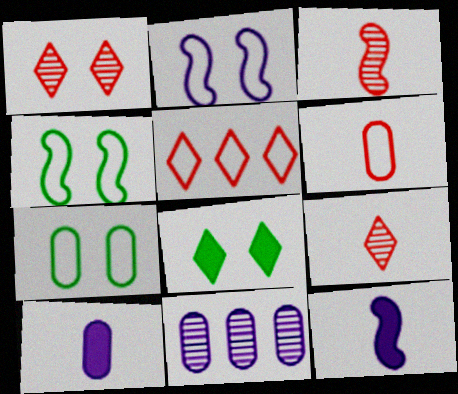[]